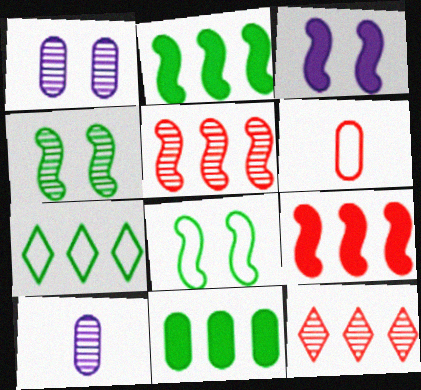[[1, 6, 11], 
[4, 10, 12]]